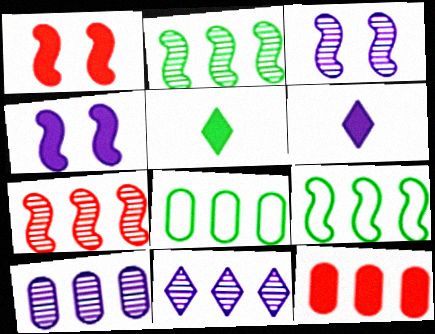[[4, 5, 12], 
[8, 10, 12], 
[9, 11, 12]]